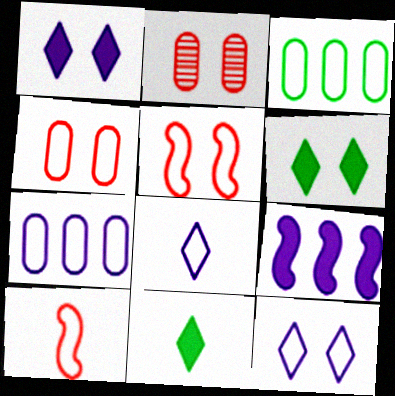[[3, 5, 8], 
[3, 10, 12]]